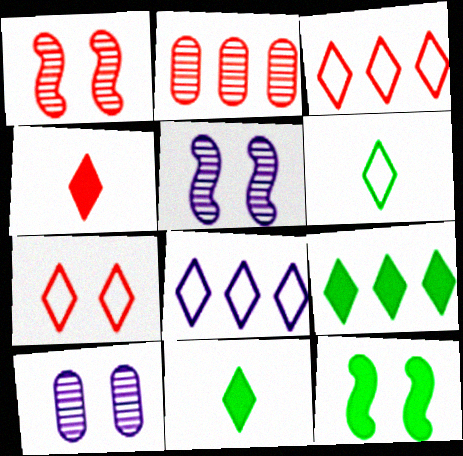[[6, 7, 8], 
[7, 10, 12]]